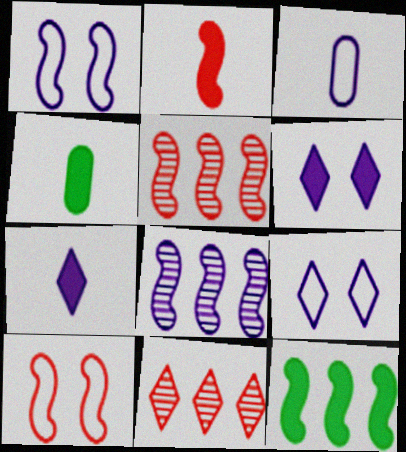[[1, 4, 11], 
[2, 4, 7], 
[2, 5, 10], 
[3, 6, 8], 
[4, 5, 9]]